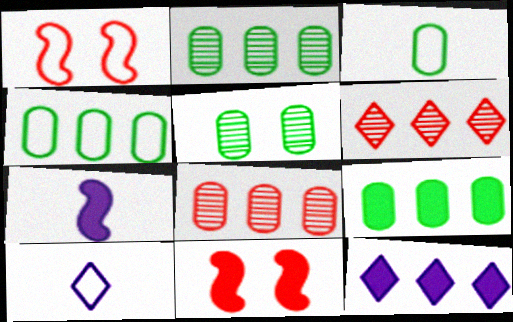[[1, 4, 10], 
[2, 4, 9], 
[2, 10, 11], 
[3, 5, 9]]